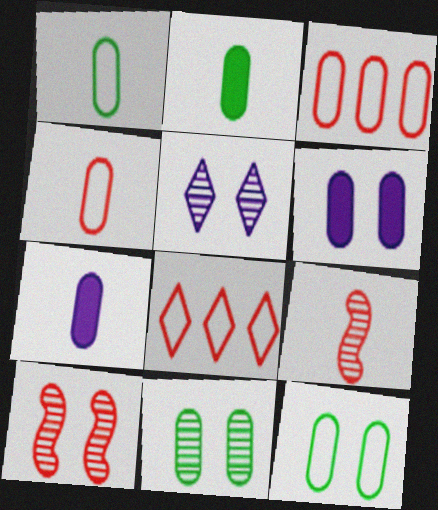[[3, 7, 11], 
[5, 10, 11]]